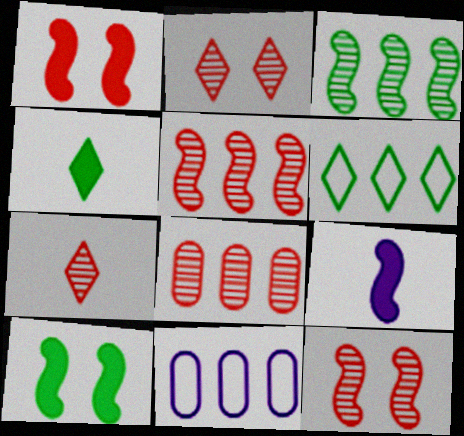[[4, 11, 12], 
[7, 8, 12], 
[7, 10, 11]]